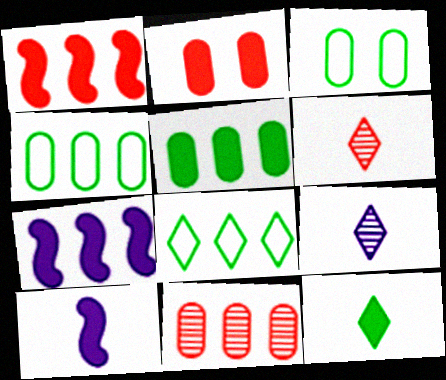[[1, 3, 9], 
[2, 7, 12], 
[3, 6, 7], 
[7, 8, 11]]